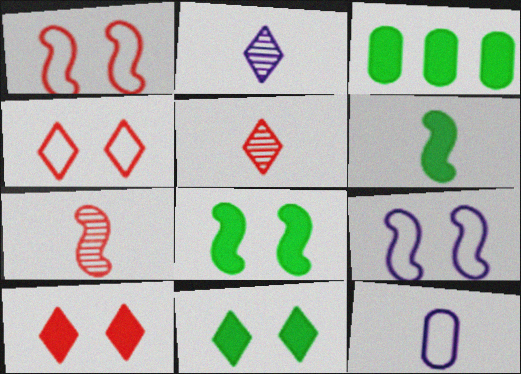[[1, 2, 3], 
[3, 5, 9], 
[3, 6, 11], 
[5, 6, 12]]